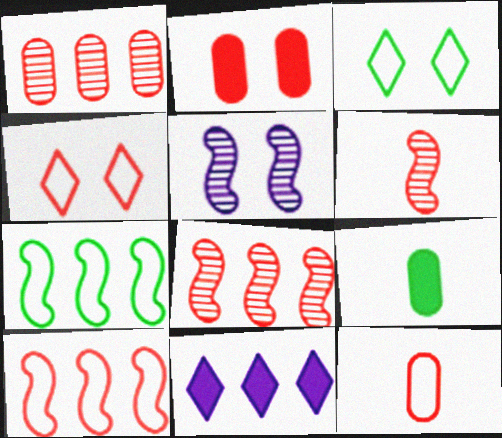[[1, 2, 12], 
[1, 7, 11], 
[2, 3, 5], 
[4, 10, 12]]